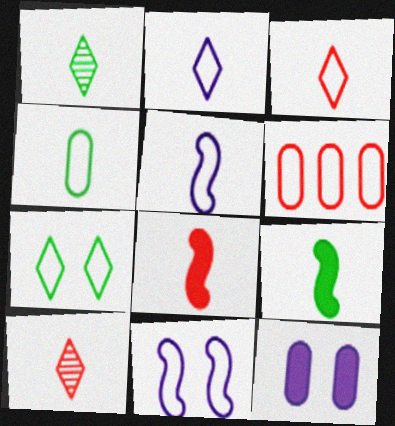[[1, 4, 9], 
[3, 4, 5], 
[5, 6, 7]]